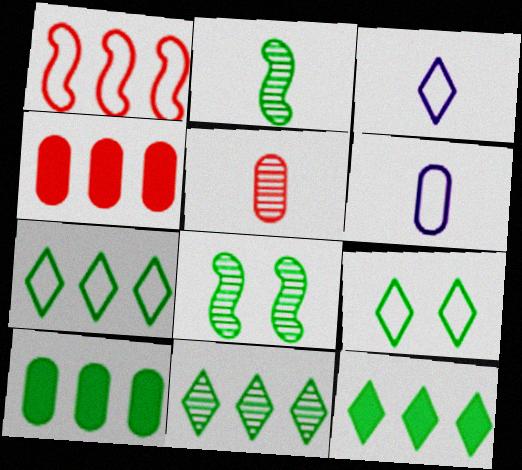[[1, 6, 9], 
[2, 9, 10], 
[3, 4, 8], 
[7, 11, 12]]